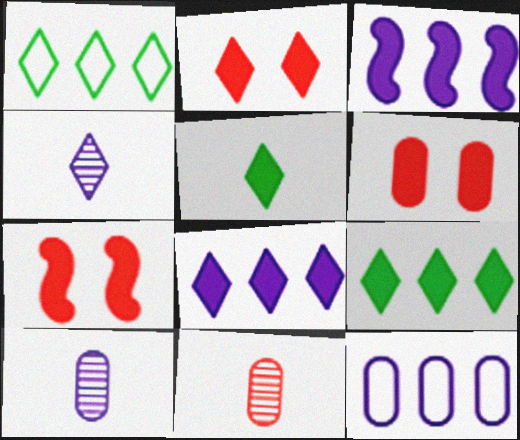[[1, 2, 4], 
[1, 7, 10], 
[2, 5, 8], 
[2, 6, 7], 
[3, 5, 6]]